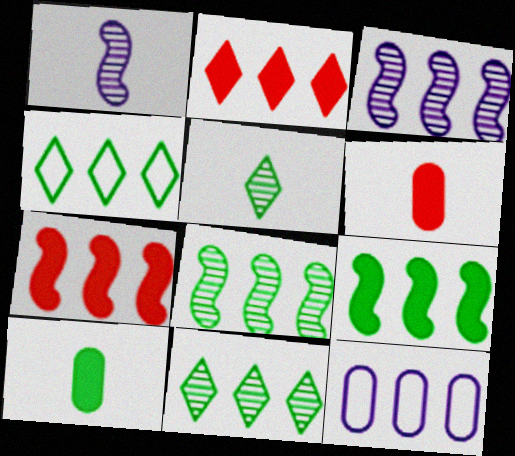[[2, 8, 12], 
[7, 11, 12]]